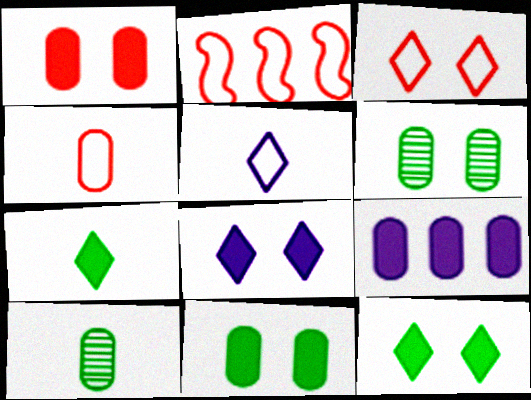[[2, 3, 4], 
[2, 8, 10], 
[4, 6, 9]]